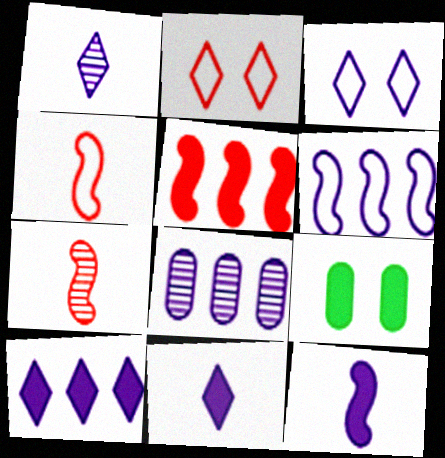[[1, 3, 10], 
[3, 8, 12], 
[5, 9, 11], 
[6, 8, 10]]